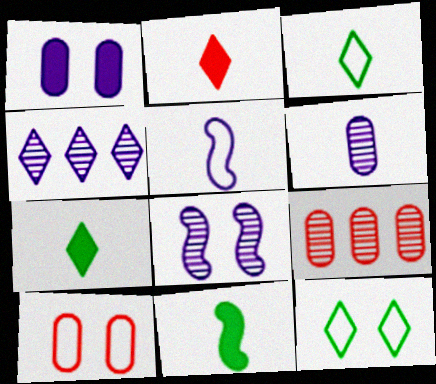[[1, 4, 5], 
[2, 4, 12], 
[4, 6, 8], 
[4, 10, 11]]